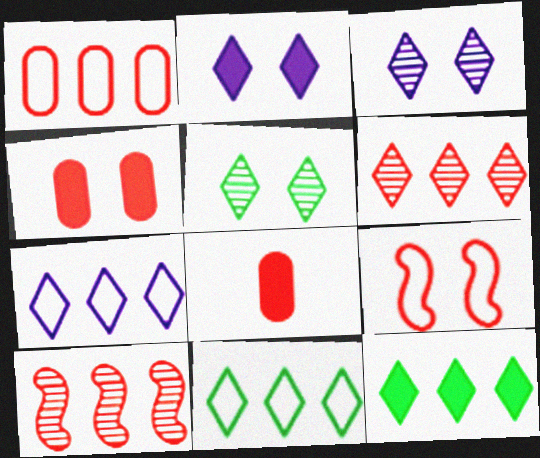[[6, 7, 12], 
[6, 8, 9]]